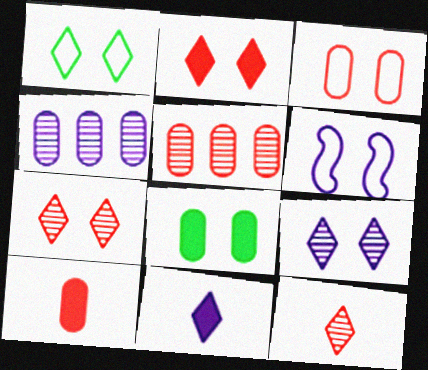[[1, 2, 9], 
[1, 3, 6], 
[3, 5, 10], 
[4, 6, 11], 
[6, 7, 8]]